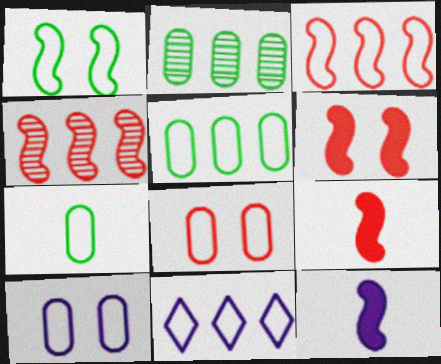[[1, 4, 12], 
[3, 5, 11]]